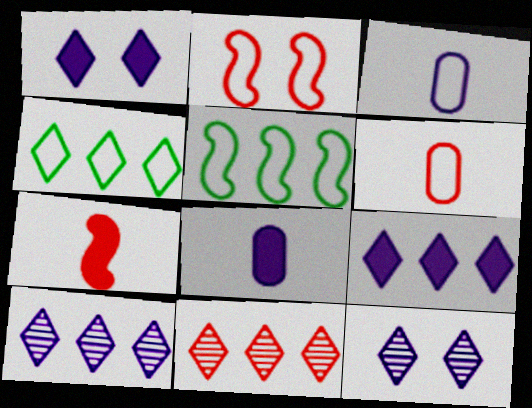[[2, 3, 4], 
[4, 9, 11]]